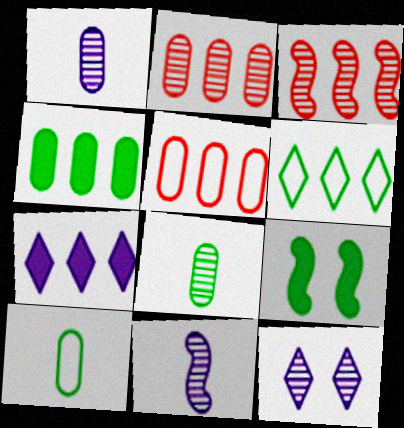[[3, 8, 12], 
[6, 8, 9]]